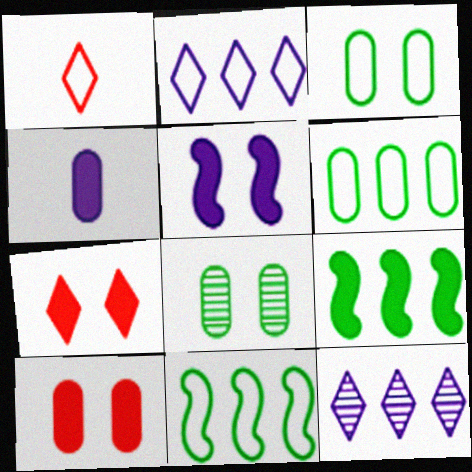[[4, 7, 9]]